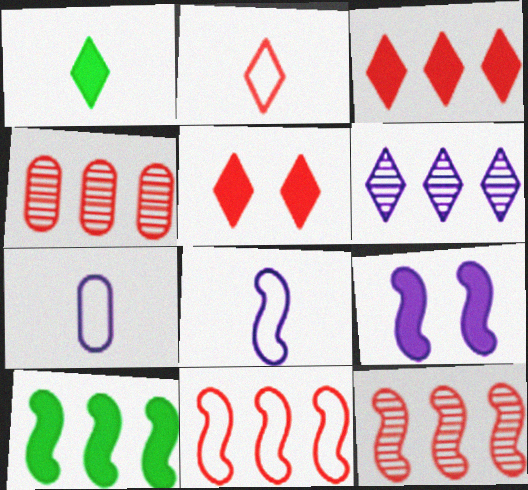[[3, 4, 11], 
[6, 7, 9]]